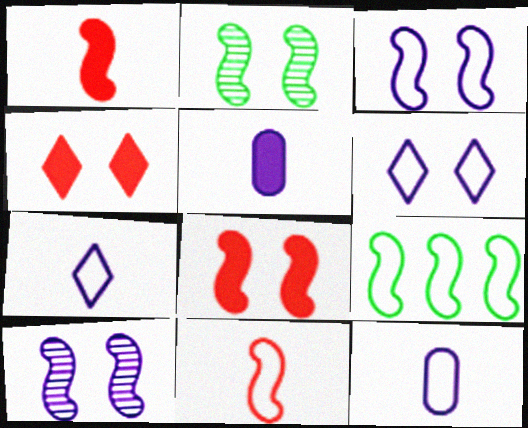[[1, 9, 10], 
[2, 3, 8], 
[3, 9, 11]]